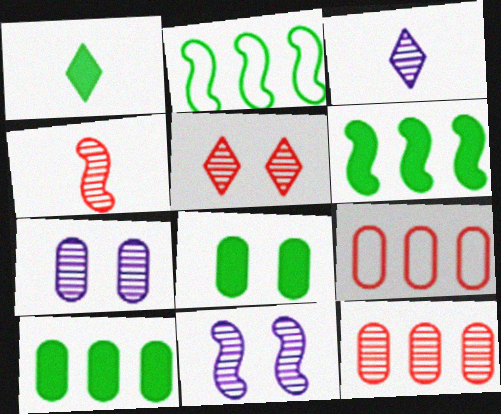[[1, 6, 8], 
[1, 9, 11], 
[4, 5, 12]]